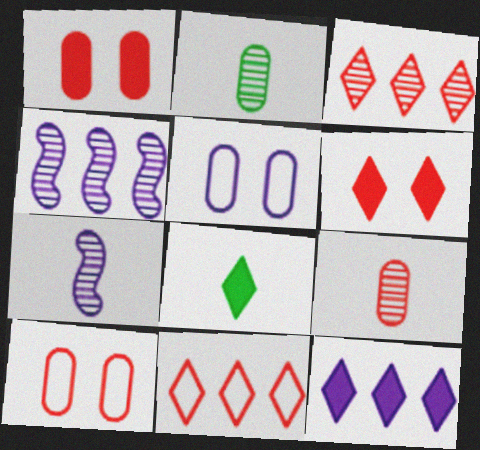[[4, 8, 10], 
[5, 7, 12], 
[6, 8, 12]]